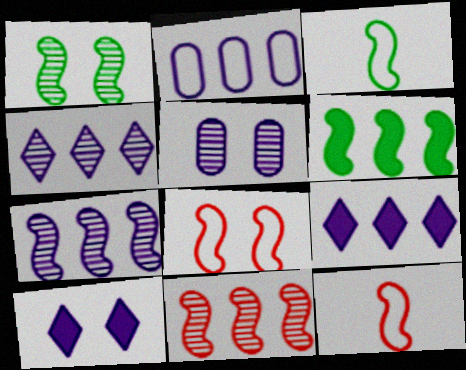[[1, 3, 6], 
[2, 7, 9]]